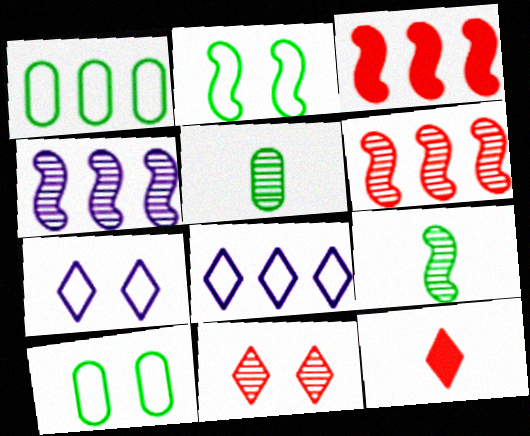[[3, 5, 7], 
[4, 5, 11], 
[4, 10, 12]]